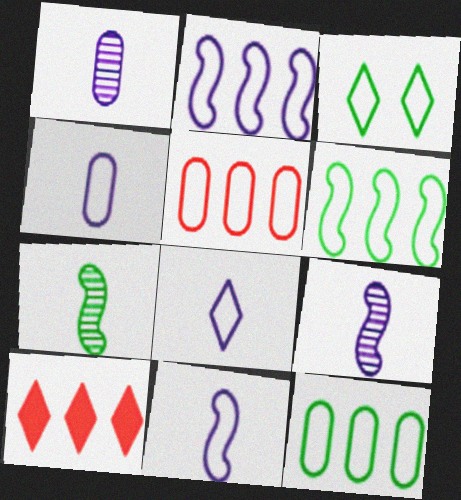[[3, 5, 11], 
[4, 8, 11]]